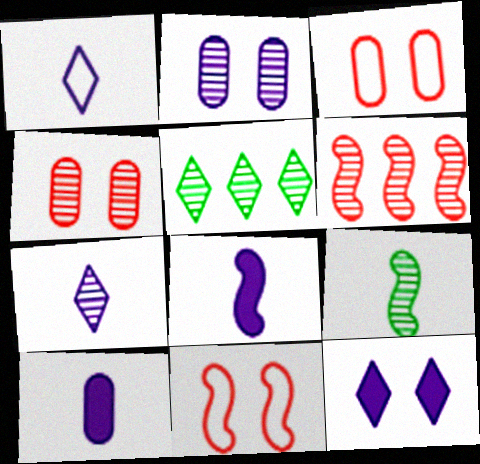[[3, 5, 8], 
[5, 10, 11]]